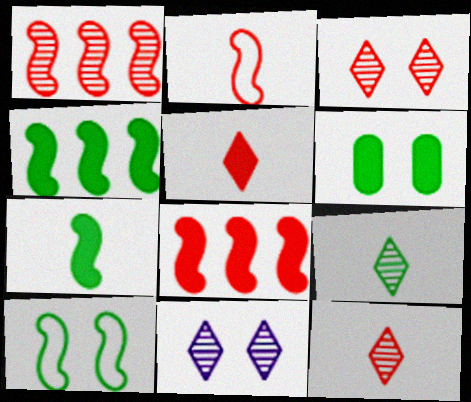[]